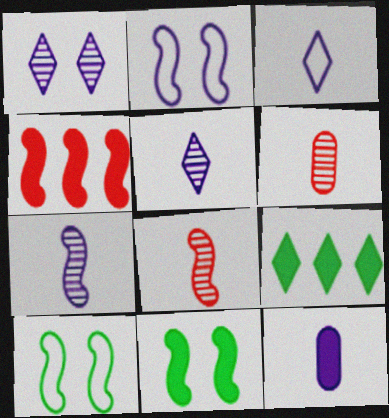[[2, 6, 9], 
[3, 7, 12], 
[4, 7, 10]]